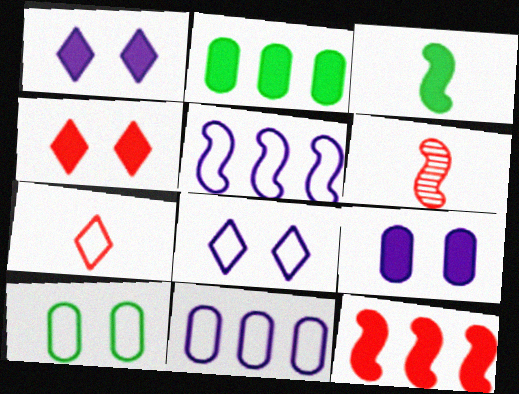[[2, 6, 8], 
[5, 7, 10]]